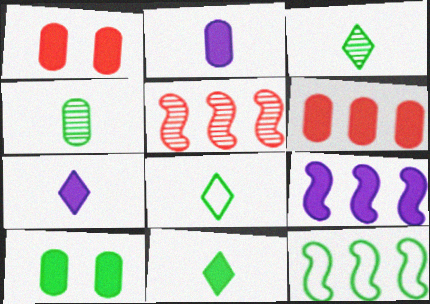[[1, 9, 11], 
[2, 6, 10], 
[3, 8, 11], 
[3, 10, 12], 
[5, 9, 12]]